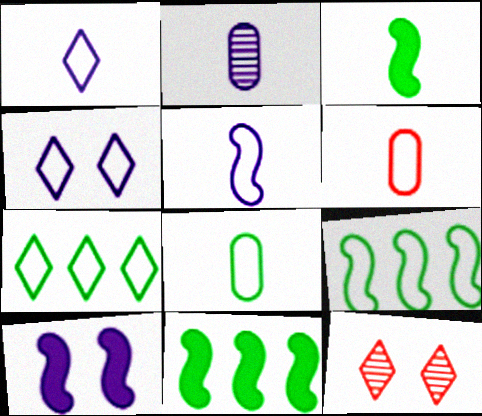[[4, 6, 9]]